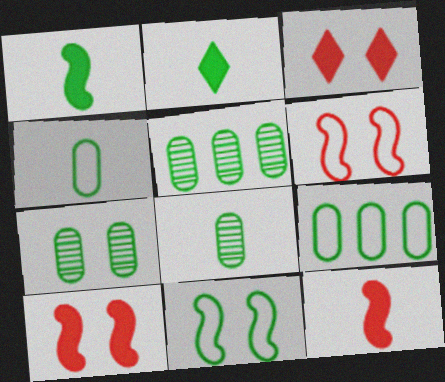[[2, 5, 11], 
[5, 7, 8]]